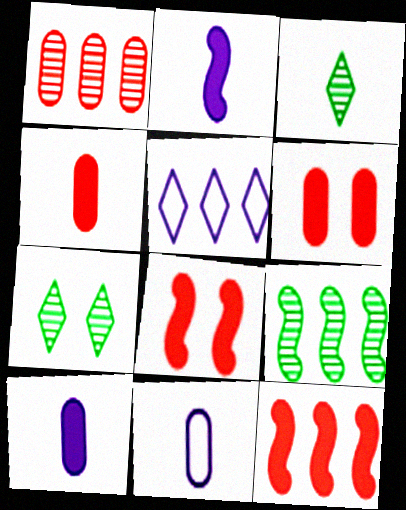[[7, 11, 12]]